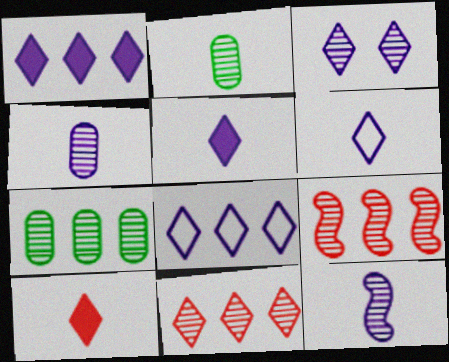[[1, 3, 6], 
[2, 3, 9], 
[3, 5, 8]]